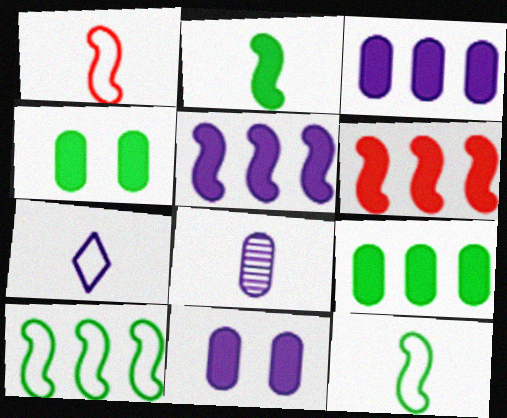[]